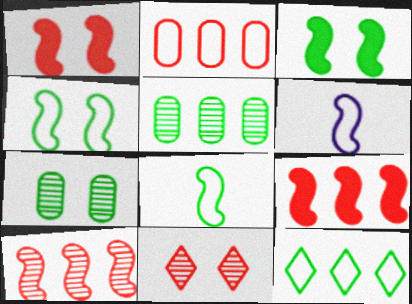[[3, 6, 10]]